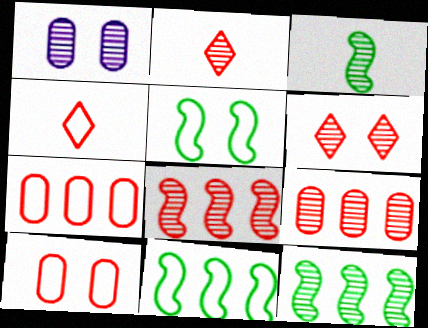[[1, 2, 12]]